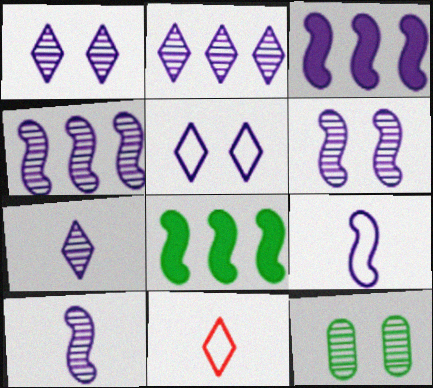[[1, 2, 7], 
[3, 6, 9], 
[3, 11, 12], 
[4, 6, 10]]